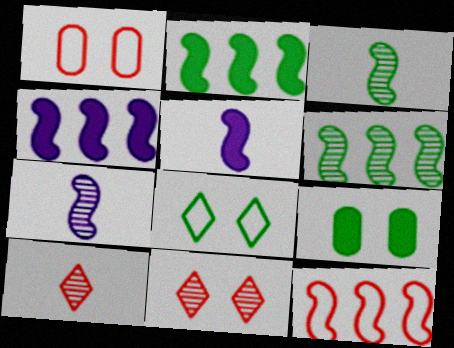[[4, 6, 12]]